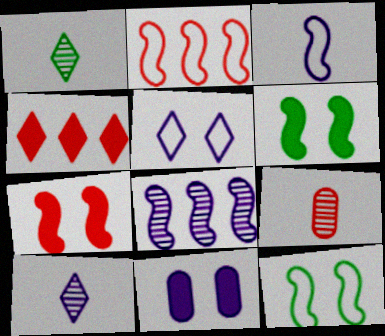[[1, 2, 11], 
[1, 4, 5], 
[2, 3, 12]]